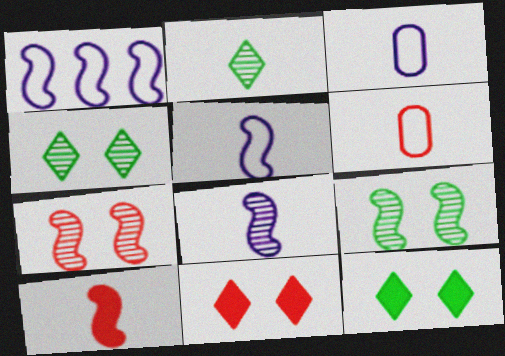[[1, 9, 10], 
[2, 3, 10]]